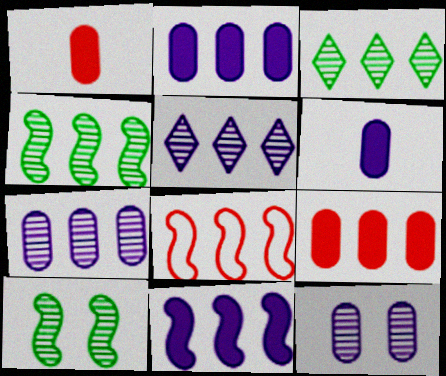[[2, 3, 8], 
[4, 8, 11]]